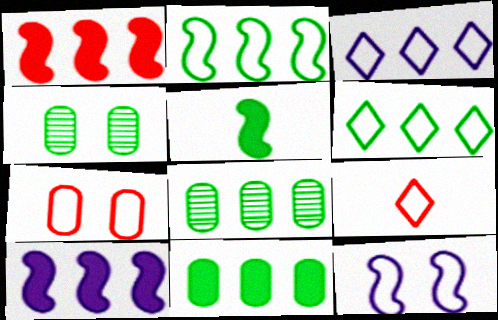[[1, 3, 8], 
[4, 5, 6], 
[4, 9, 10]]